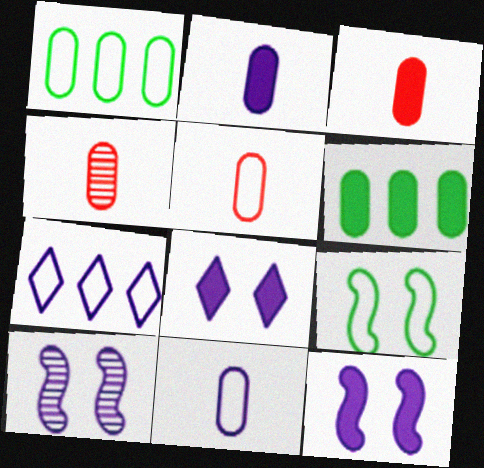[[2, 7, 10], 
[3, 4, 5], 
[5, 7, 9]]